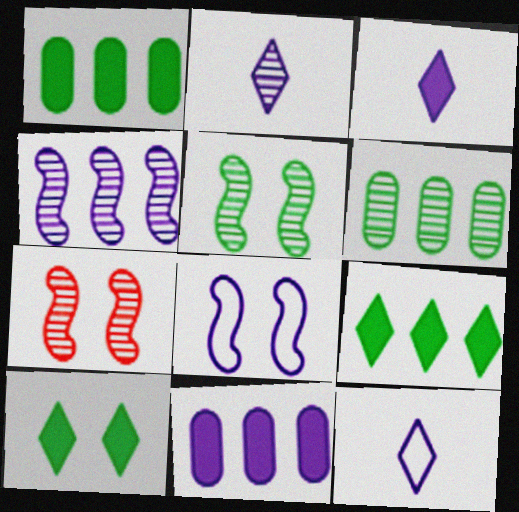[[1, 7, 12], 
[2, 3, 12], 
[2, 6, 7], 
[2, 8, 11]]